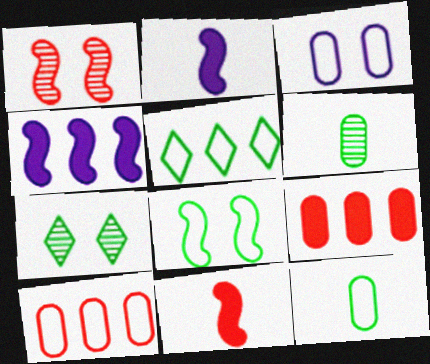[[2, 7, 10], 
[3, 6, 9], 
[3, 10, 12], 
[5, 8, 12]]